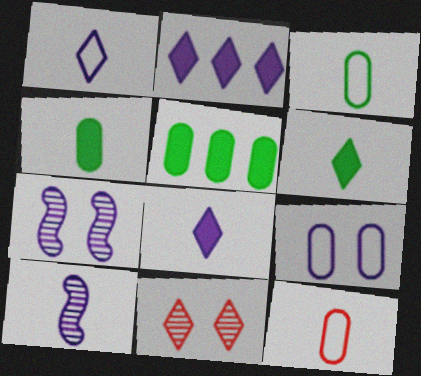[[2, 9, 10], 
[6, 10, 12]]